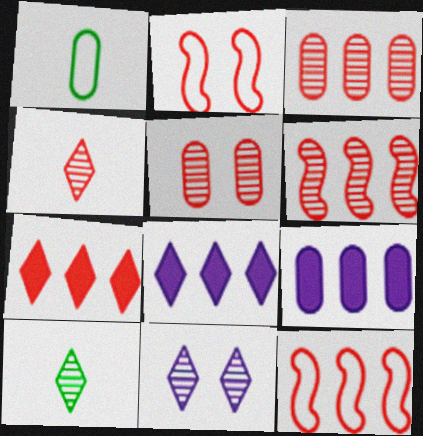[[1, 5, 9], 
[2, 9, 10], 
[3, 7, 12], 
[4, 5, 6]]